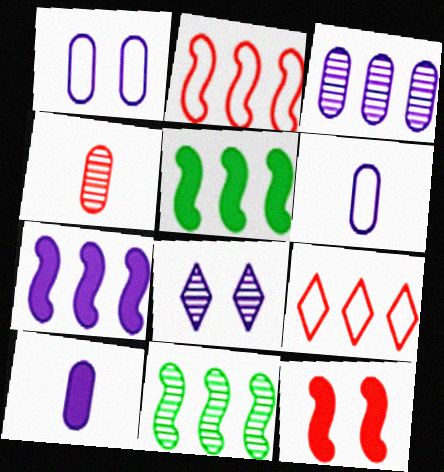[[1, 3, 10], 
[2, 7, 11], 
[3, 5, 9], 
[4, 8, 11], 
[4, 9, 12], 
[6, 7, 8]]